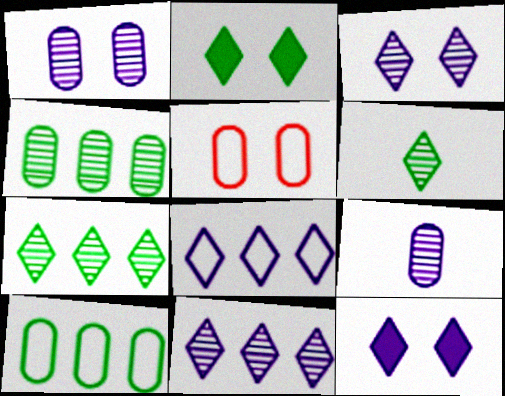[]